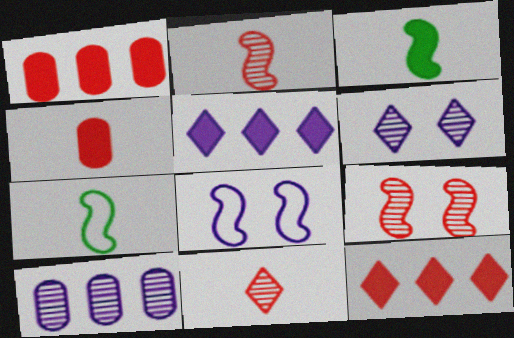[[1, 6, 7]]